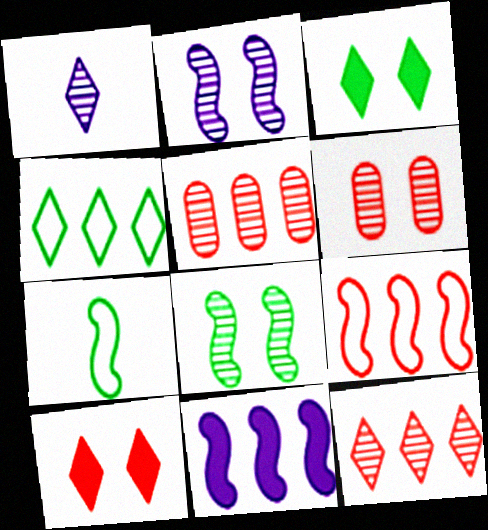[[1, 4, 10], 
[1, 5, 8], 
[4, 5, 11]]